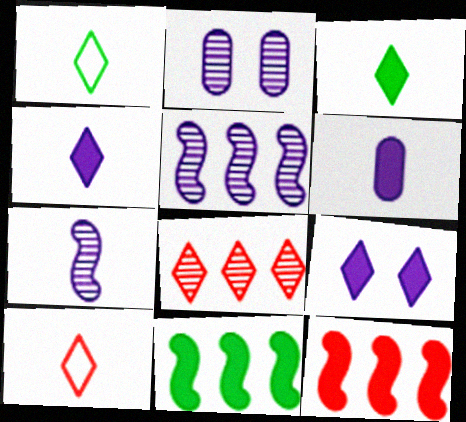[[1, 2, 12], 
[1, 8, 9], 
[2, 10, 11]]